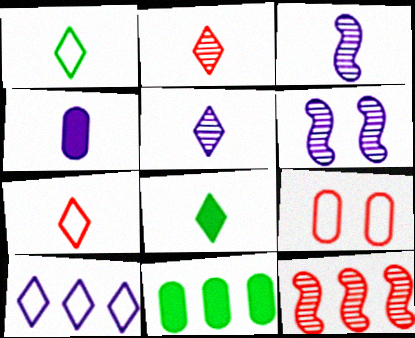[[4, 6, 10], 
[5, 7, 8], 
[6, 7, 11], 
[10, 11, 12]]